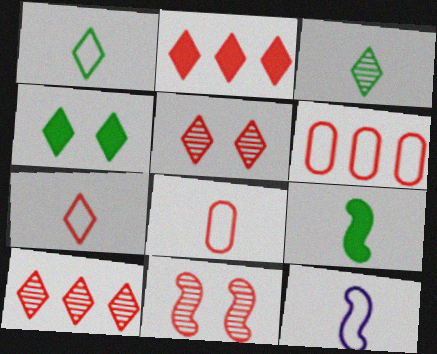[[1, 8, 12], 
[2, 5, 7], 
[2, 8, 11]]